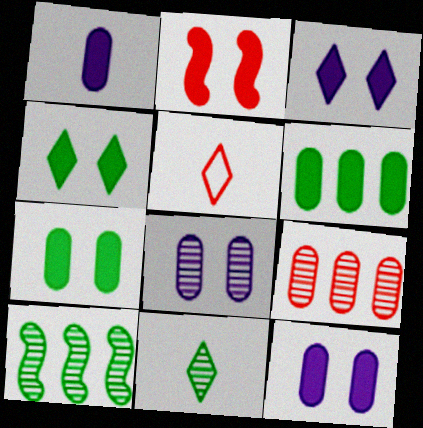[[2, 3, 7], 
[2, 4, 12], 
[2, 5, 9], 
[5, 10, 12]]